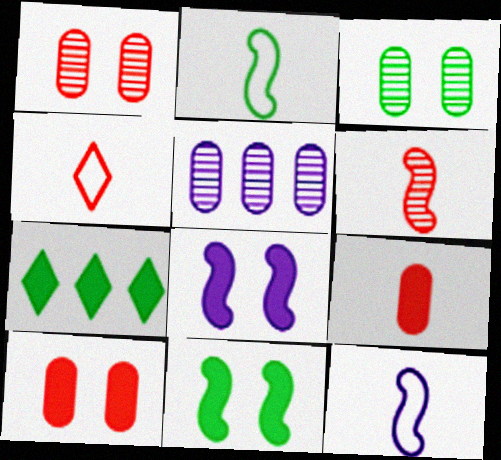[[1, 7, 12], 
[2, 3, 7], 
[4, 5, 11], 
[4, 6, 9], 
[7, 8, 9]]